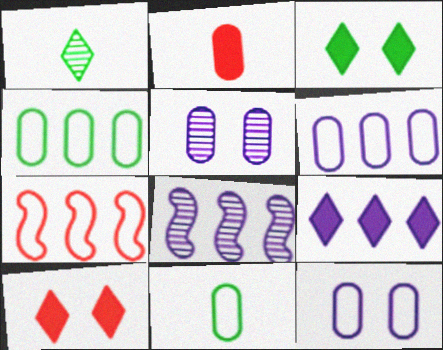[[2, 4, 5], 
[6, 8, 9], 
[8, 10, 11]]